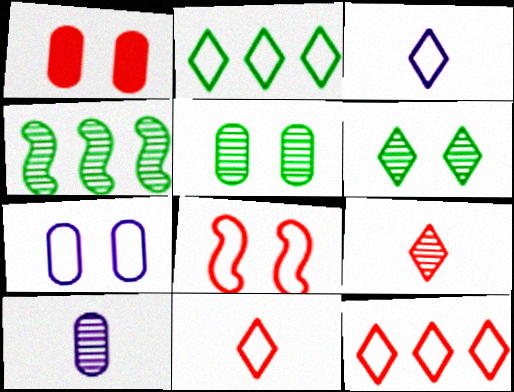[[1, 3, 4], 
[1, 5, 7]]